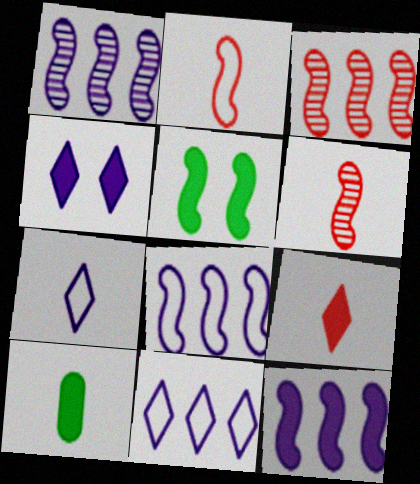[[1, 2, 5], 
[1, 8, 12], 
[5, 6, 8], 
[6, 7, 10]]